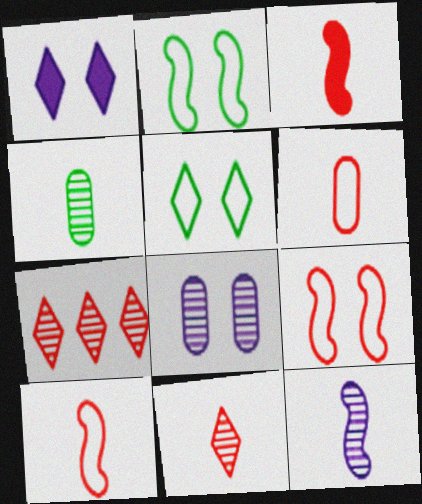[[3, 6, 11], 
[4, 11, 12]]